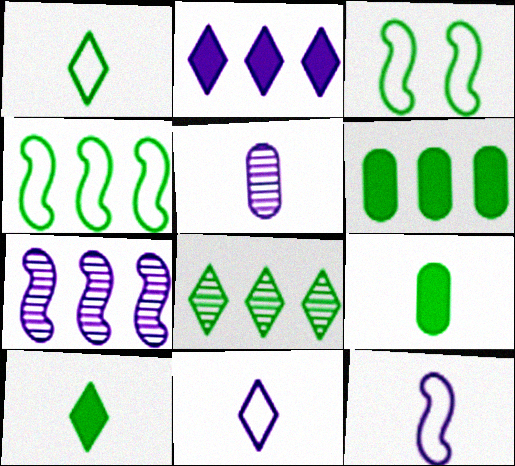[[3, 8, 9], 
[4, 6, 8]]